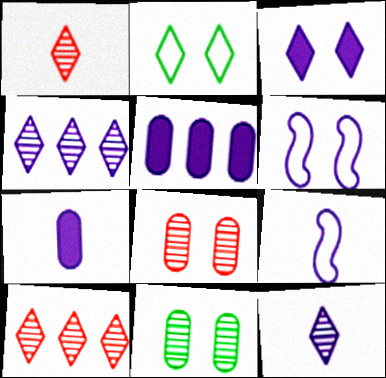[[4, 6, 7], 
[5, 6, 12], 
[7, 9, 12]]